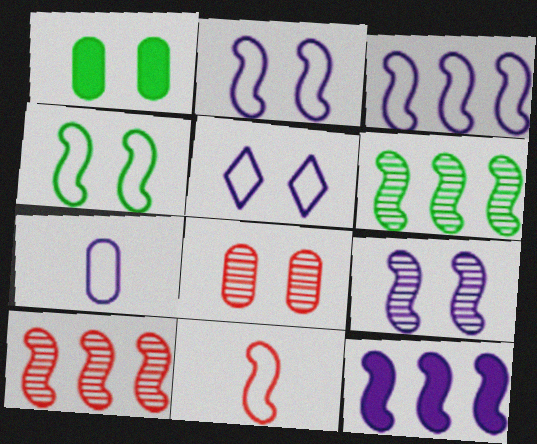[[3, 4, 11], 
[3, 5, 7]]